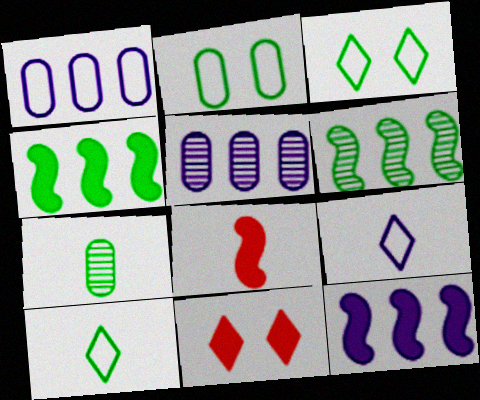[[3, 4, 7], 
[3, 5, 8], 
[7, 8, 9]]